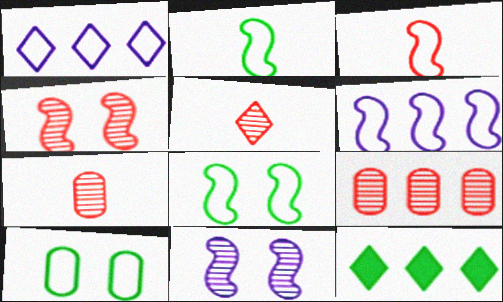[[1, 3, 10], 
[3, 6, 8], 
[4, 5, 9], 
[6, 9, 12]]